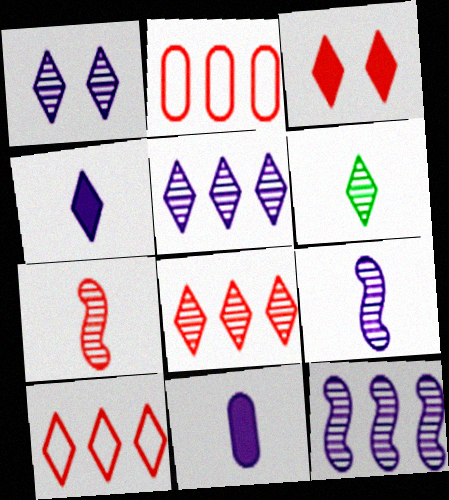[[1, 6, 8], 
[2, 3, 7]]